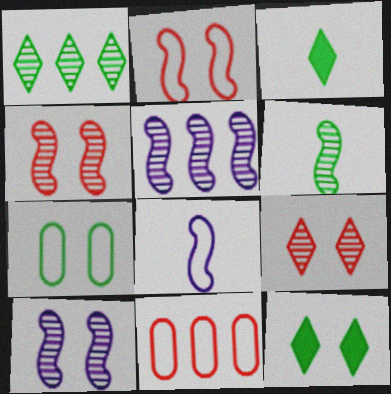[[3, 10, 11], 
[4, 5, 6]]